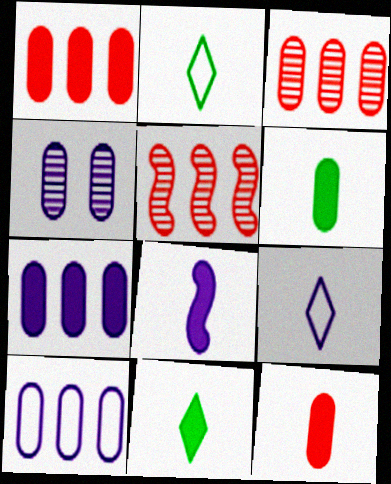[[8, 11, 12]]